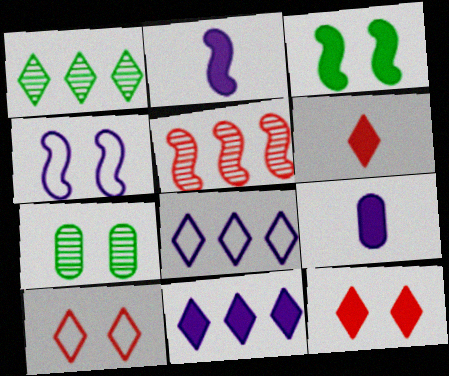[[4, 7, 12]]